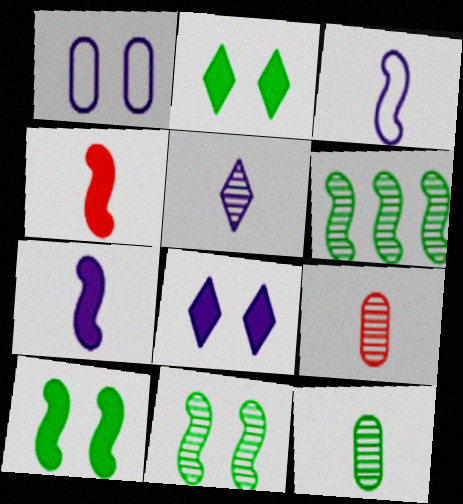[]